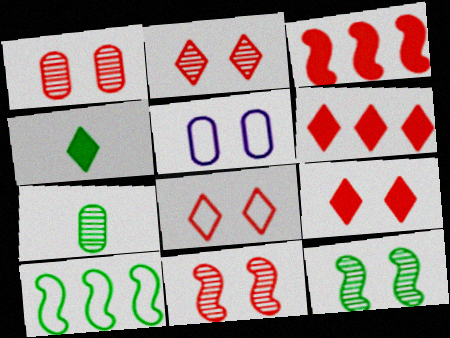[[1, 2, 11], 
[2, 8, 9], 
[5, 9, 12]]